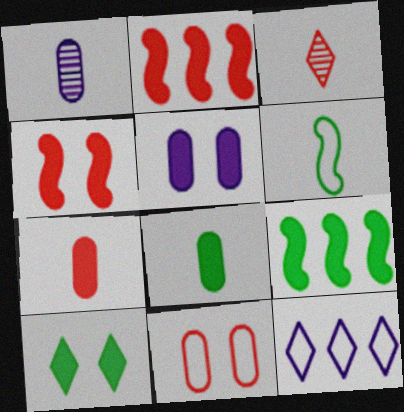[[2, 3, 11], 
[3, 10, 12], 
[4, 5, 10], 
[6, 11, 12], 
[8, 9, 10]]